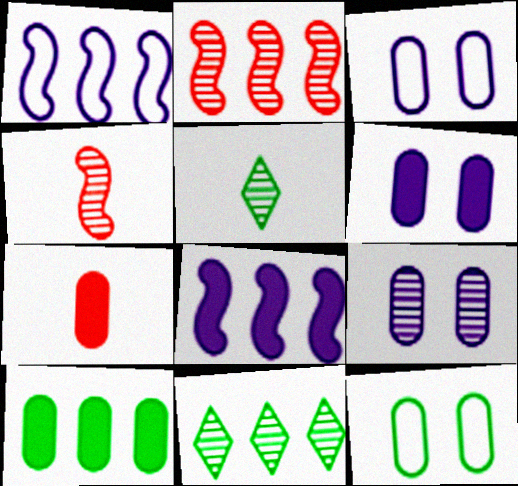[[2, 5, 9], 
[3, 6, 9], 
[4, 9, 11], 
[6, 7, 10]]